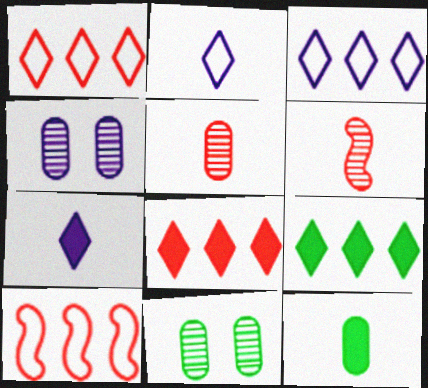[[2, 6, 12], 
[7, 10, 11]]